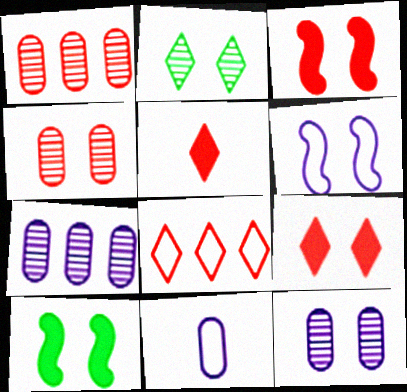[]